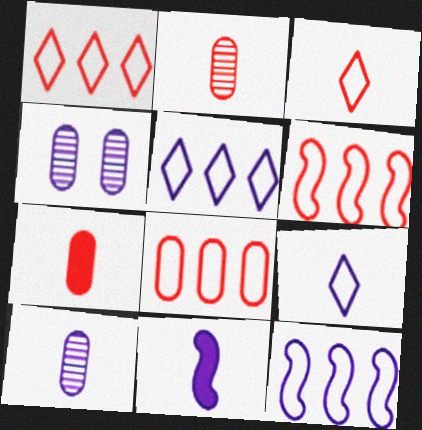[[1, 6, 8], 
[4, 5, 11], 
[9, 10, 11]]